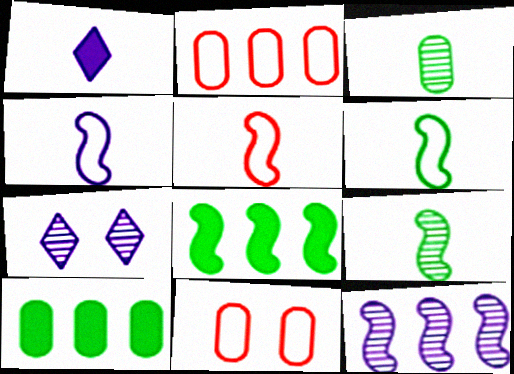[[1, 3, 5], 
[4, 5, 6], 
[5, 7, 10]]